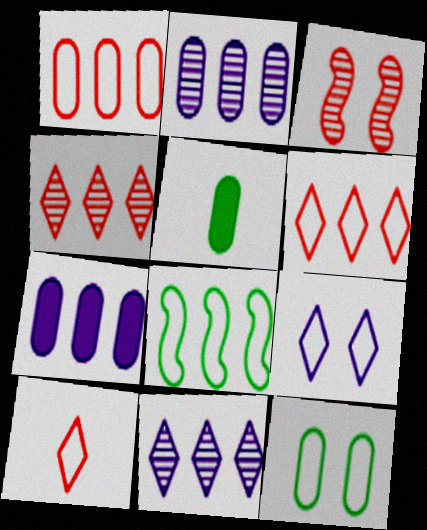[[4, 7, 8]]